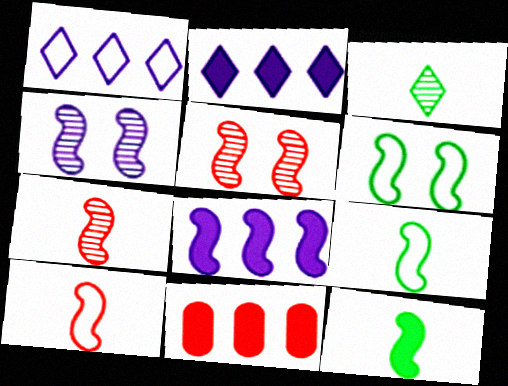[[5, 8, 9], 
[6, 7, 8]]